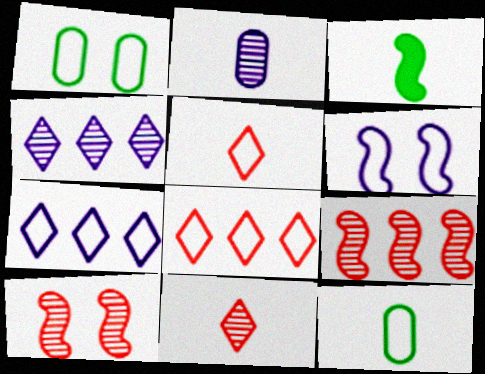[[2, 3, 5], 
[3, 6, 9], 
[6, 8, 12]]